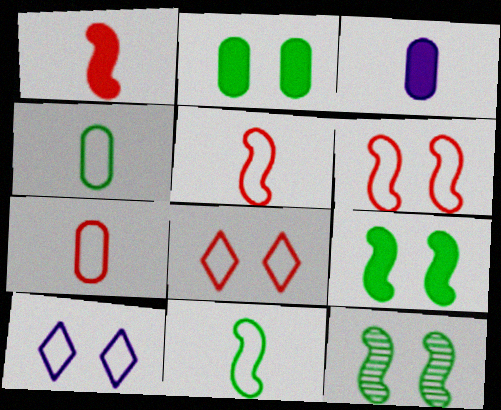[]